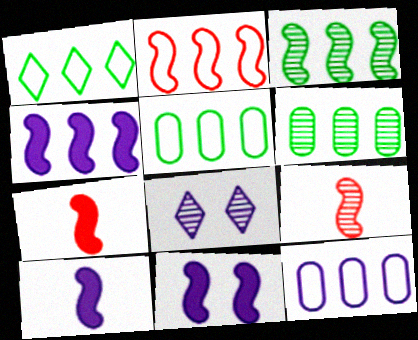[[1, 2, 12], 
[2, 3, 4], 
[4, 10, 11], 
[5, 7, 8], 
[6, 8, 9], 
[8, 10, 12]]